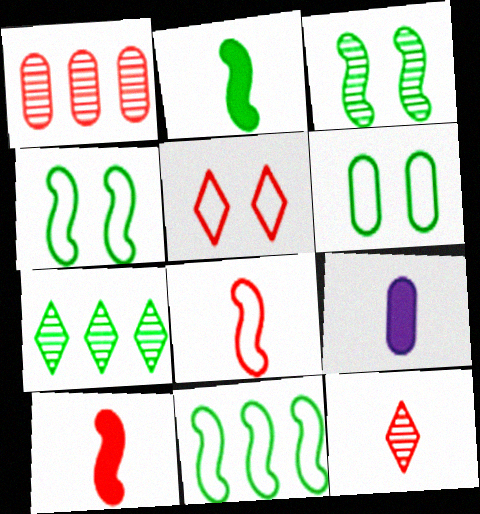[[1, 5, 10], 
[1, 6, 9], 
[2, 3, 11], 
[2, 6, 7]]